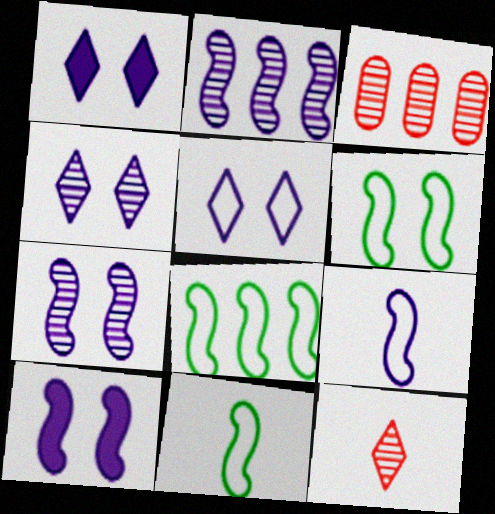[[1, 3, 11], 
[1, 4, 5], 
[2, 9, 10], 
[6, 8, 11]]